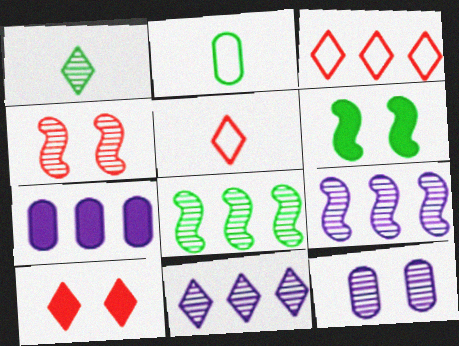[[2, 9, 10], 
[3, 7, 8]]